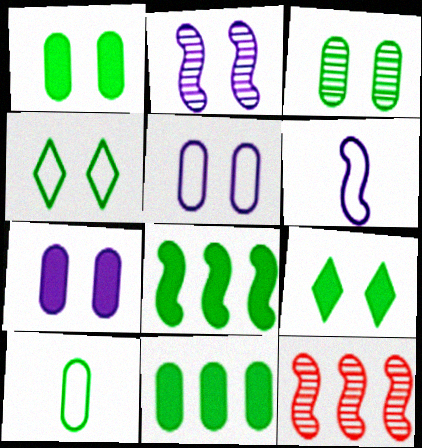[[3, 10, 11]]